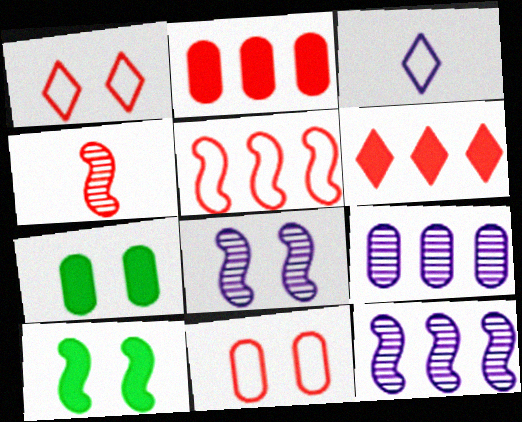[[1, 2, 4], 
[1, 7, 8], 
[4, 6, 11]]